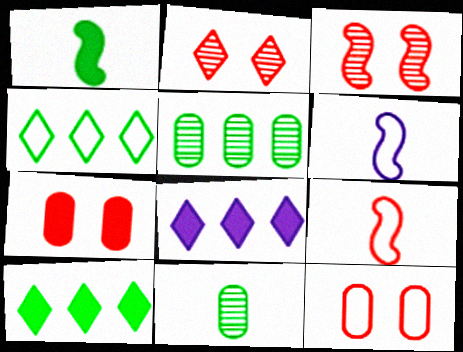[[1, 7, 8], 
[4, 6, 12]]